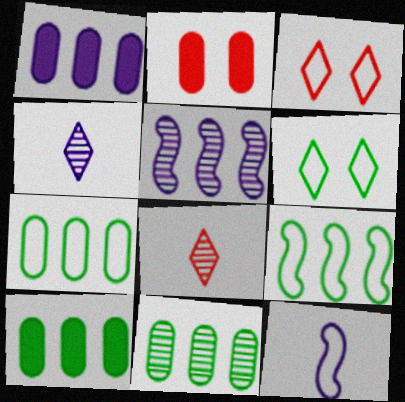[[2, 4, 9], 
[3, 7, 12], 
[7, 10, 11]]